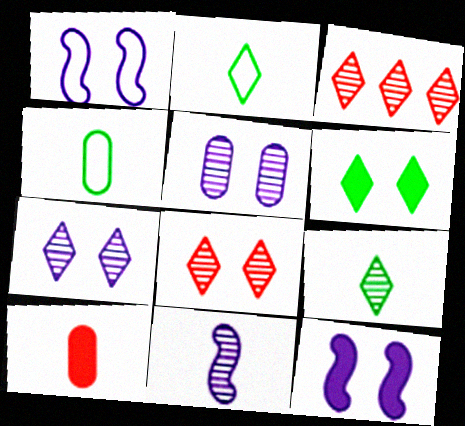[[2, 10, 11], 
[3, 4, 12], 
[3, 7, 9]]